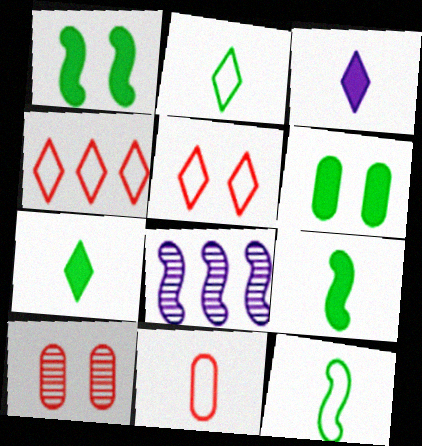[]